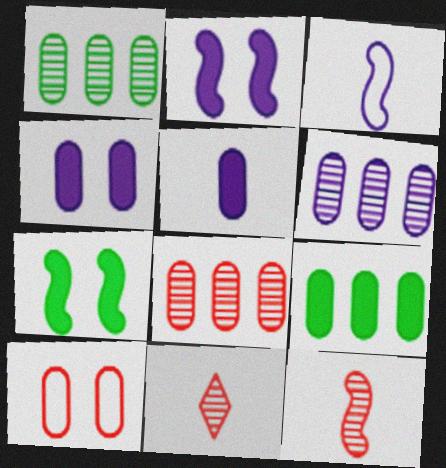[[1, 5, 10], 
[1, 6, 8]]